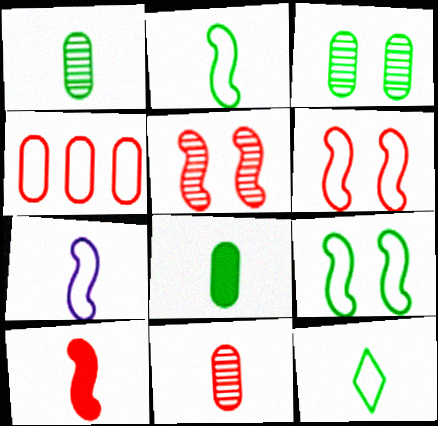[]